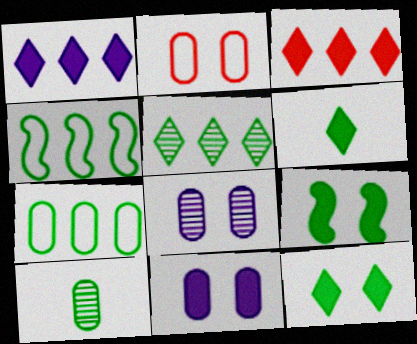[[4, 10, 12]]